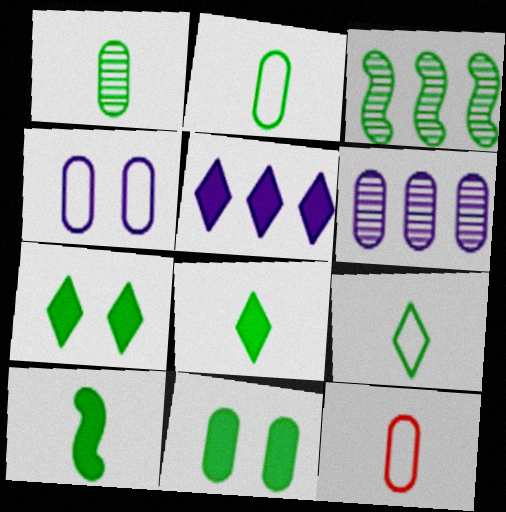[[1, 9, 10], 
[2, 3, 7], 
[3, 9, 11], 
[6, 11, 12]]